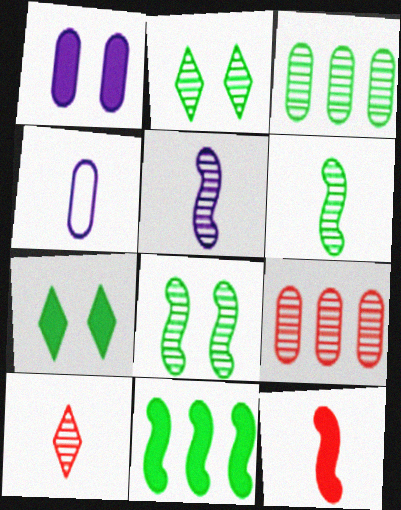[[2, 3, 6], 
[2, 5, 9]]